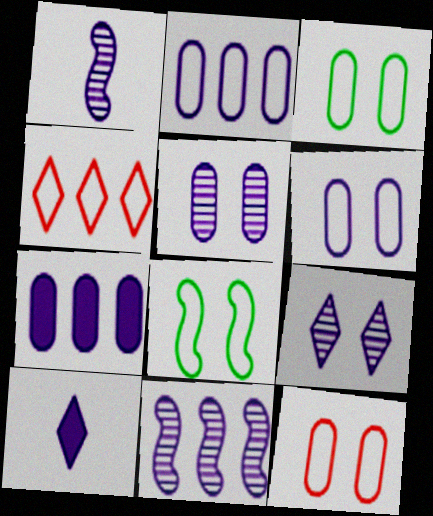[[3, 6, 12], 
[6, 10, 11]]